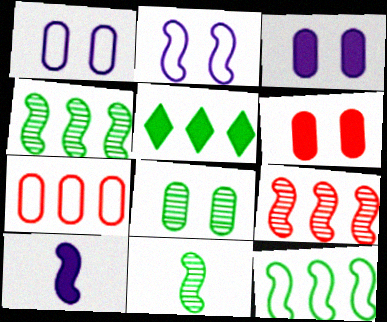[[1, 6, 8], 
[5, 6, 10]]